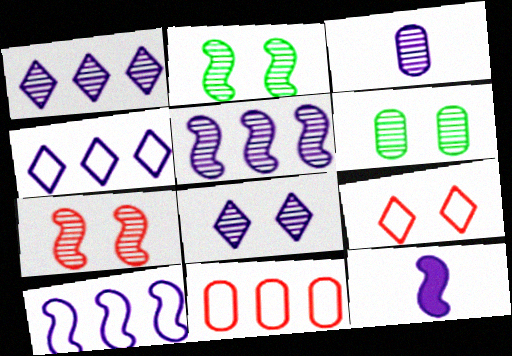[[3, 5, 8], 
[6, 7, 8]]